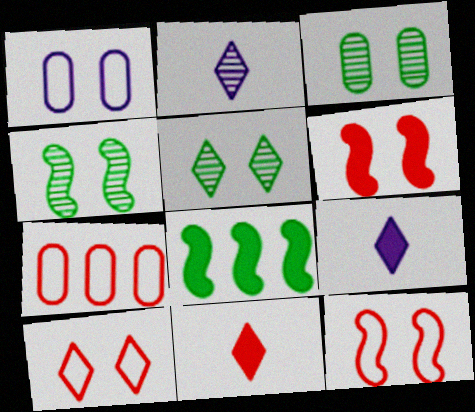[[1, 5, 6], 
[3, 4, 5], 
[4, 7, 9]]